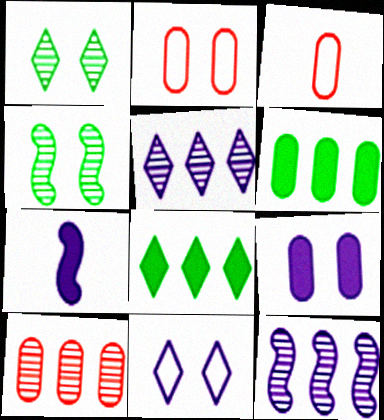[]